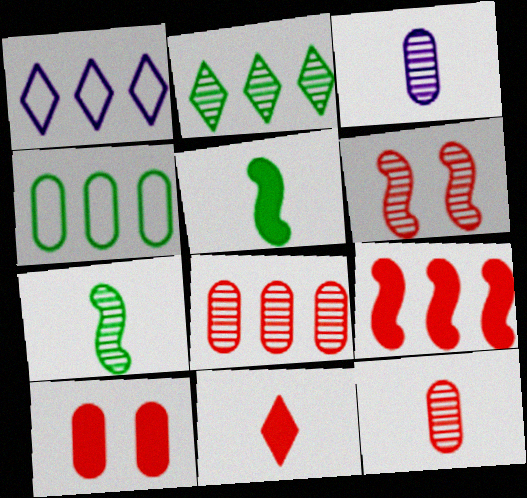[[1, 7, 10], 
[2, 3, 6], 
[3, 4, 10], 
[9, 10, 11]]